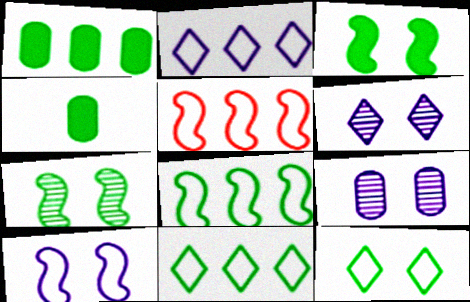[[4, 5, 6], 
[4, 7, 11]]